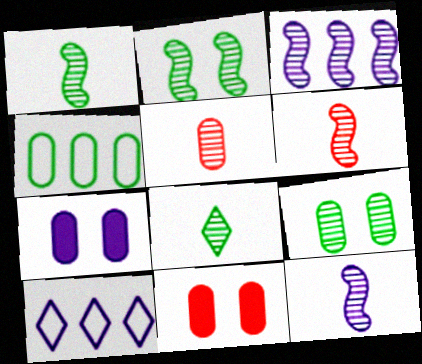[[1, 6, 12], 
[1, 10, 11], 
[2, 3, 6], 
[4, 5, 7], 
[5, 8, 12], 
[7, 10, 12]]